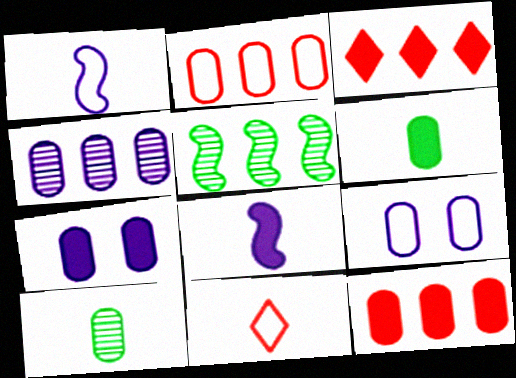[[2, 7, 10], 
[5, 7, 11], 
[6, 7, 12], 
[8, 10, 11], 
[9, 10, 12]]